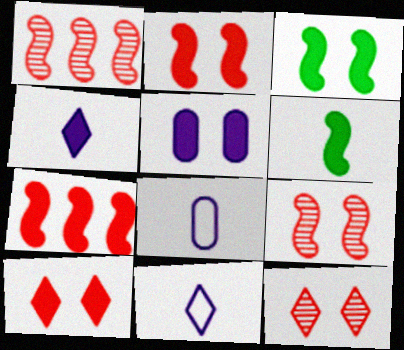[[3, 5, 10]]